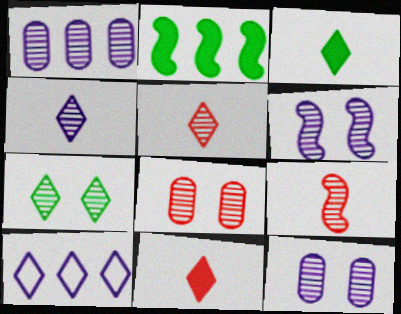[[1, 4, 6], 
[1, 7, 9], 
[6, 7, 8], 
[7, 10, 11]]